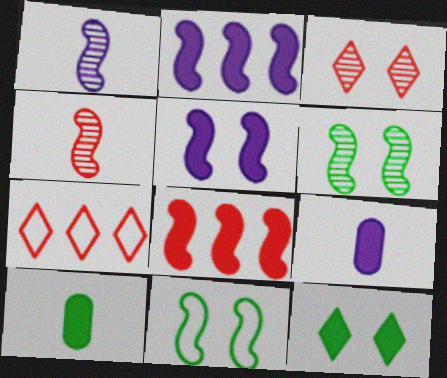[[1, 8, 11], 
[2, 4, 11], 
[6, 7, 9], 
[8, 9, 12]]